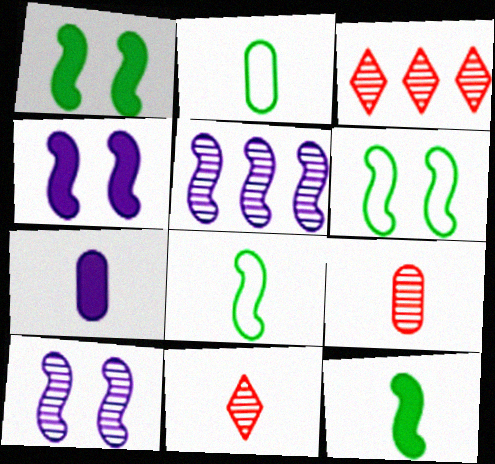[[2, 3, 4], 
[2, 7, 9], 
[3, 6, 7], 
[7, 8, 11]]